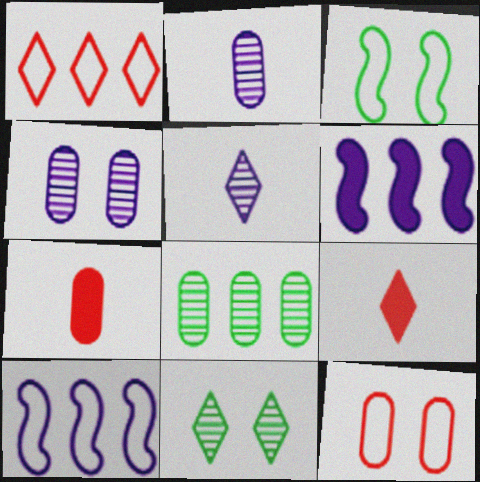[[1, 6, 8], 
[7, 10, 11]]